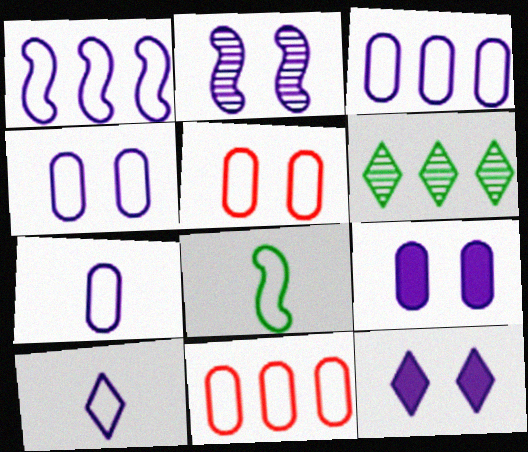[[1, 4, 10], 
[2, 4, 12], 
[3, 4, 7]]